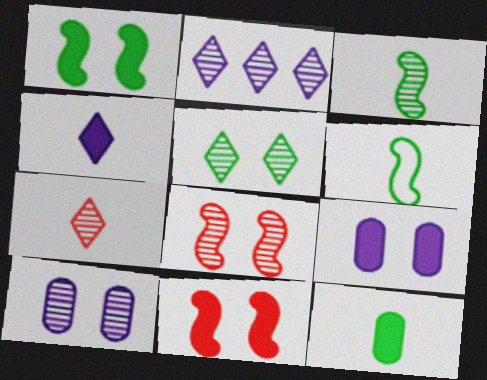[[2, 5, 7], 
[5, 8, 10]]